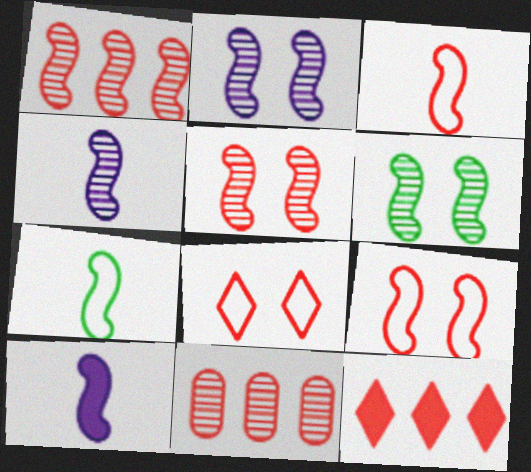[[1, 4, 6], 
[2, 5, 6]]